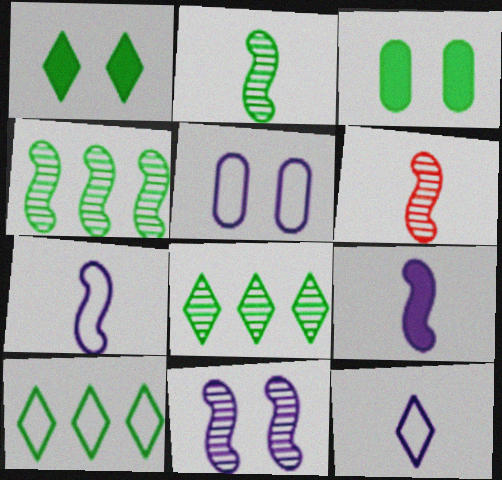[[2, 3, 10], 
[4, 6, 11]]